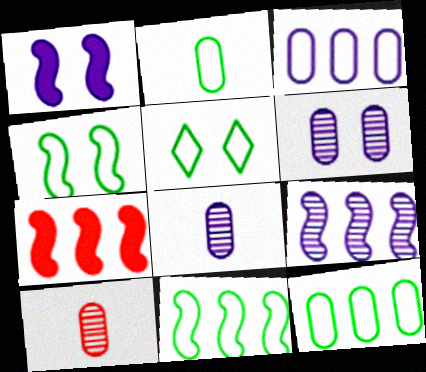[[2, 5, 11], 
[5, 7, 8], 
[7, 9, 11]]